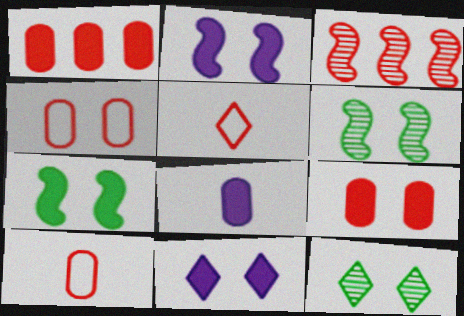[[2, 4, 12], 
[3, 5, 9], 
[4, 6, 11], 
[7, 9, 11]]